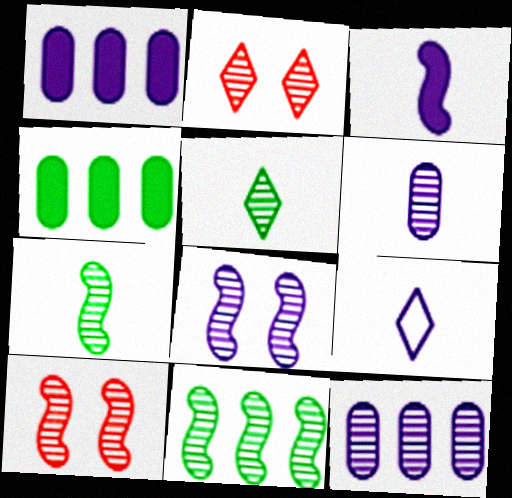[[1, 8, 9], 
[2, 6, 11], 
[2, 7, 12], 
[3, 6, 9], 
[4, 9, 10], 
[5, 10, 12]]